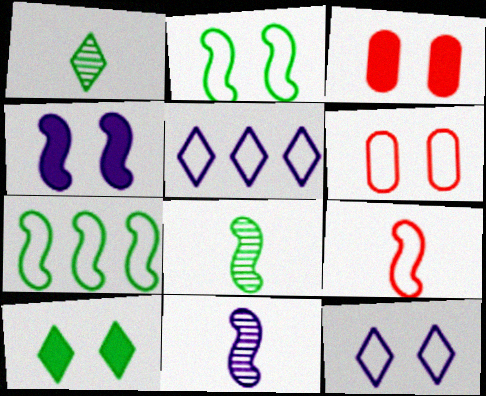[[2, 6, 12], 
[3, 4, 10], 
[3, 5, 8]]